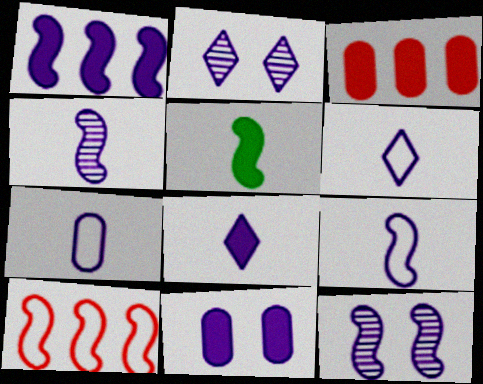[[1, 2, 7], 
[1, 8, 11], 
[1, 9, 12], 
[4, 7, 8], 
[5, 10, 12], 
[6, 7, 9]]